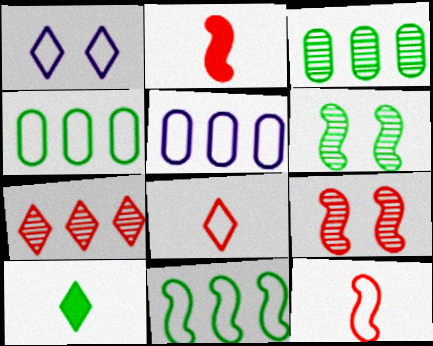[[1, 2, 3], 
[1, 4, 12], 
[1, 7, 10], 
[4, 6, 10], 
[5, 9, 10]]